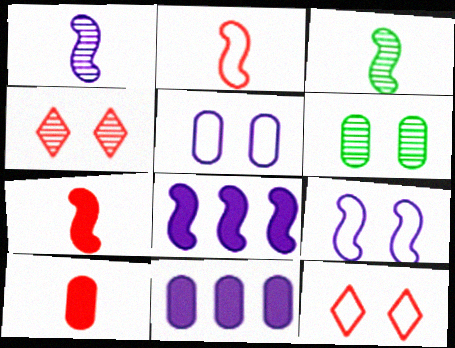[[1, 8, 9], 
[3, 11, 12]]